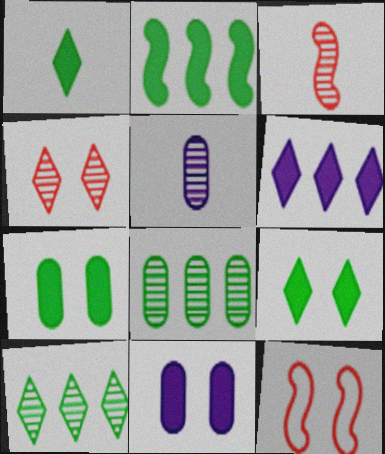[[1, 2, 7]]